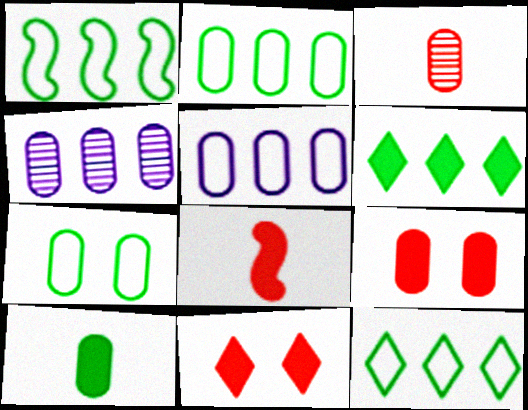[[1, 2, 12]]